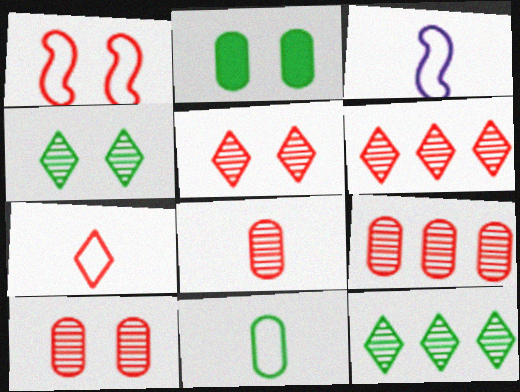[[2, 3, 6], 
[3, 7, 11], 
[8, 9, 10]]